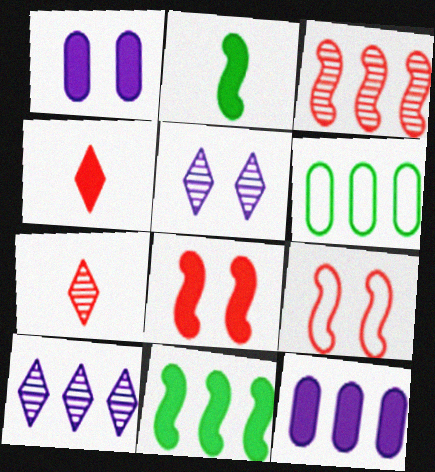[[1, 4, 11]]